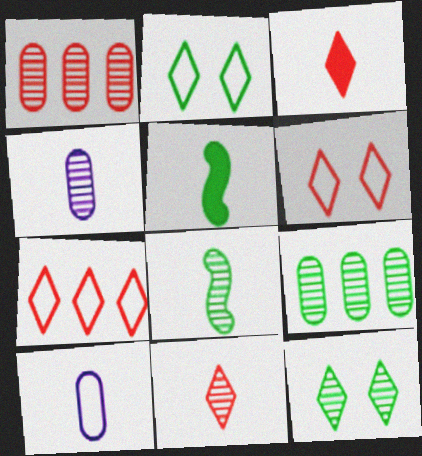[[2, 5, 9], 
[3, 8, 10], 
[4, 8, 11], 
[5, 10, 11], 
[8, 9, 12]]